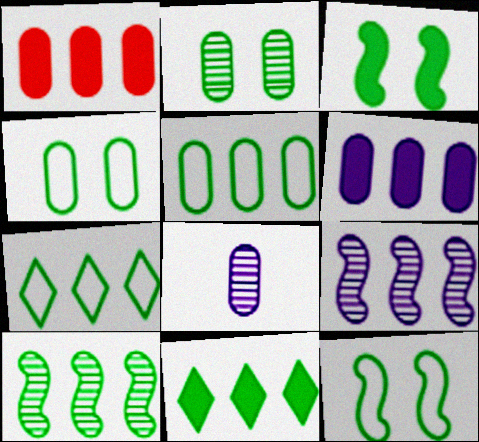[[1, 4, 8], 
[1, 7, 9], 
[5, 10, 11]]